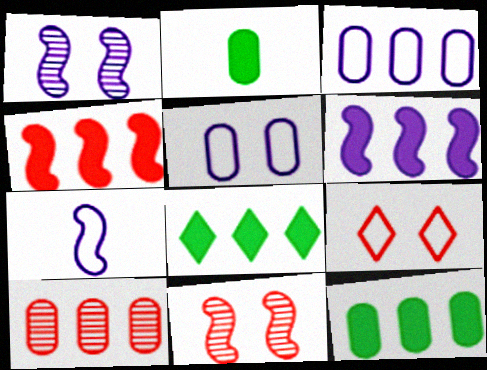[[1, 6, 7], 
[2, 5, 10], 
[3, 10, 12]]